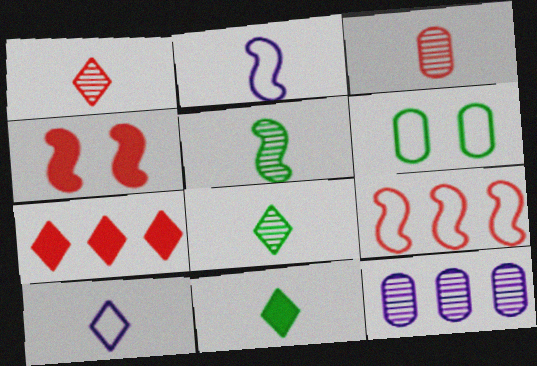[[1, 10, 11], 
[2, 3, 11], 
[6, 9, 10]]